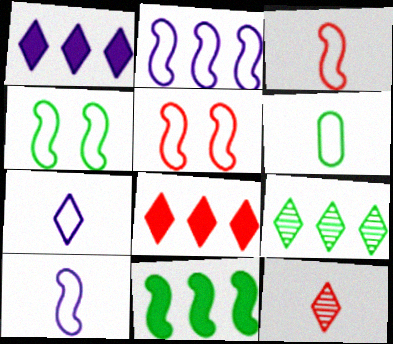[[2, 3, 4], 
[3, 6, 7]]